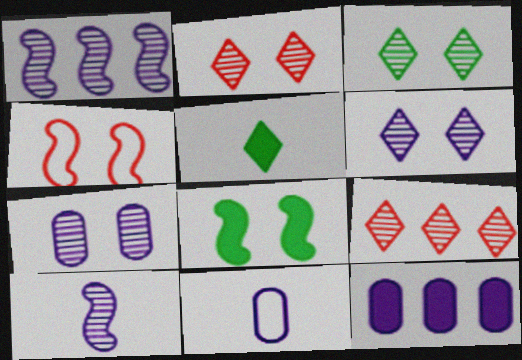[[2, 3, 6], 
[7, 11, 12], 
[8, 9, 11]]